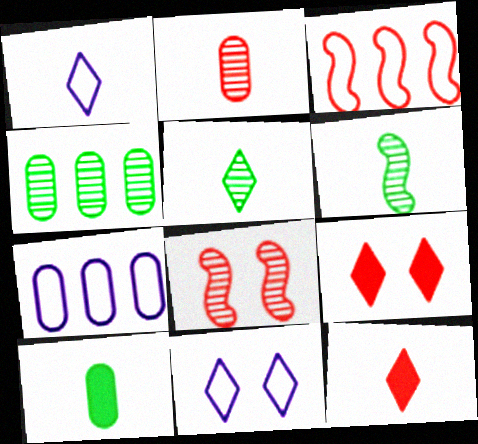[[1, 5, 12], 
[2, 3, 9], 
[6, 7, 9]]